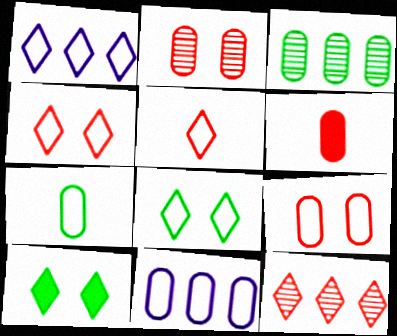[[1, 5, 8], 
[7, 9, 11]]